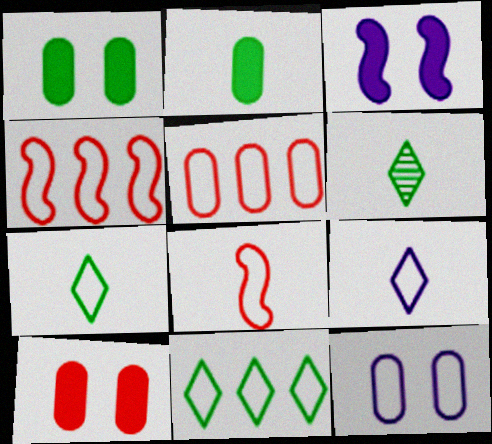[[3, 5, 6], 
[4, 7, 12], 
[8, 11, 12]]